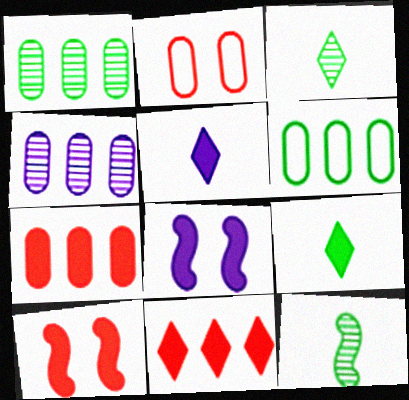[[4, 6, 7], 
[7, 8, 9]]